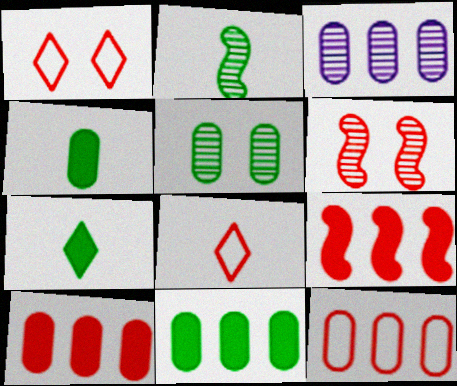[[3, 11, 12], 
[6, 8, 10]]